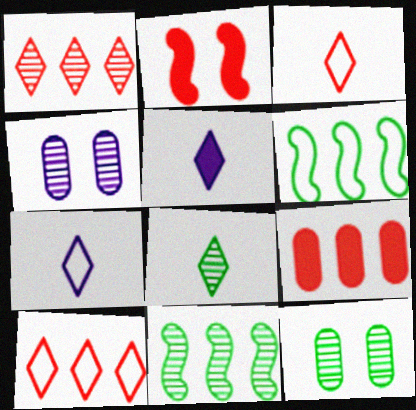[[3, 5, 8], 
[8, 11, 12]]